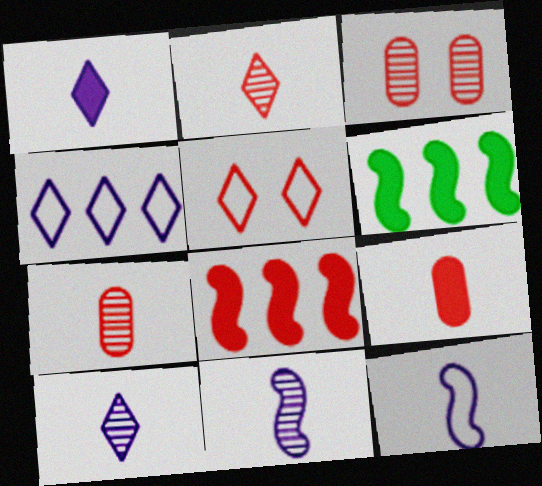[[5, 7, 8]]